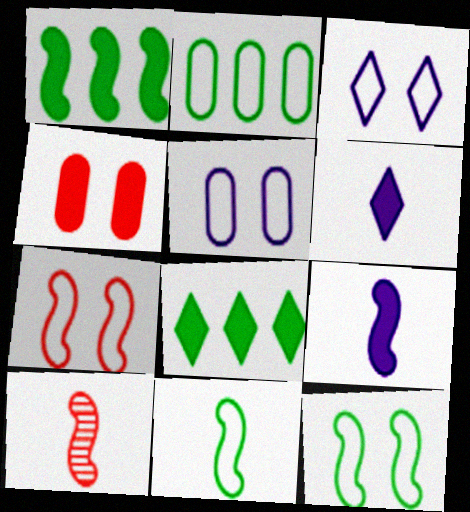[[1, 4, 6], 
[4, 8, 9], 
[5, 8, 10], 
[9, 10, 11]]